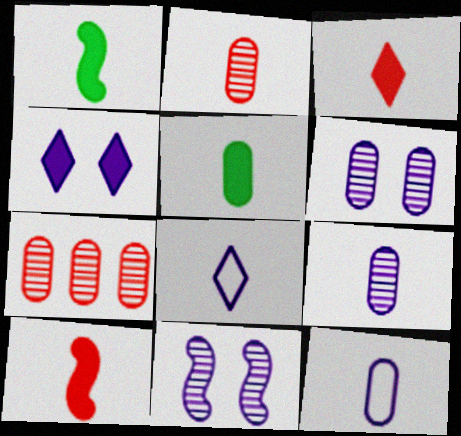[[1, 2, 8], 
[2, 5, 12]]